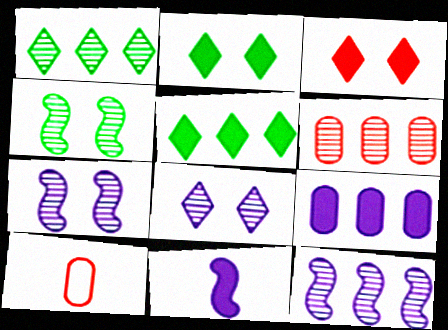[[1, 6, 12], 
[2, 10, 12], 
[5, 7, 10]]